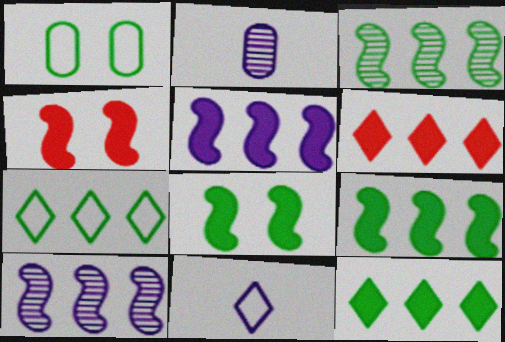[[2, 4, 7]]